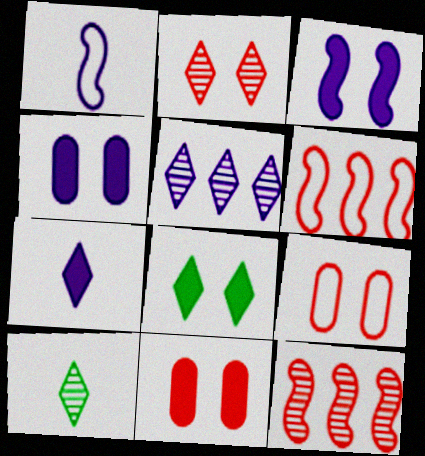[[1, 4, 5], 
[2, 5, 10], 
[3, 8, 11], 
[4, 6, 10]]